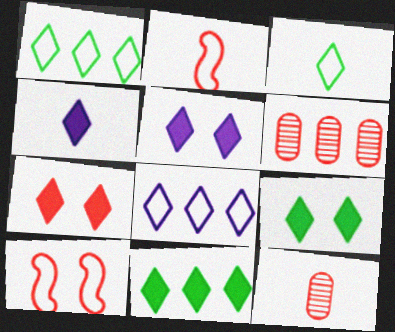[[2, 6, 7], 
[4, 7, 11], 
[5, 7, 9]]